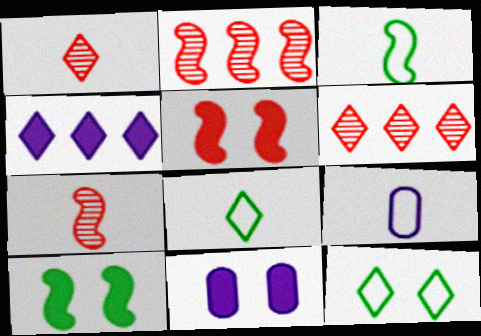[[1, 4, 12], 
[2, 8, 11], 
[3, 6, 11], 
[6, 9, 10]]